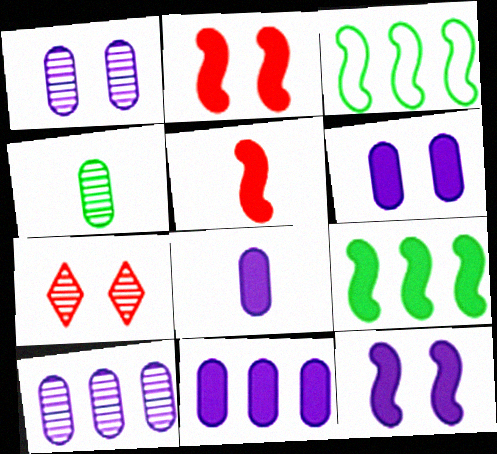[[3, 7, 8], 
[5, 9, 12], 
[6, 8, 11]]